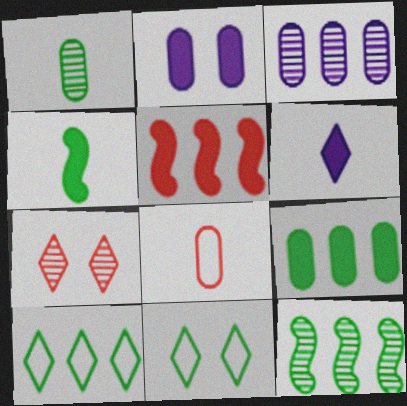[[3, 5, 10], 
[5, 7, 8], 
[6, 7, 10], 
[9, 10, 12]]